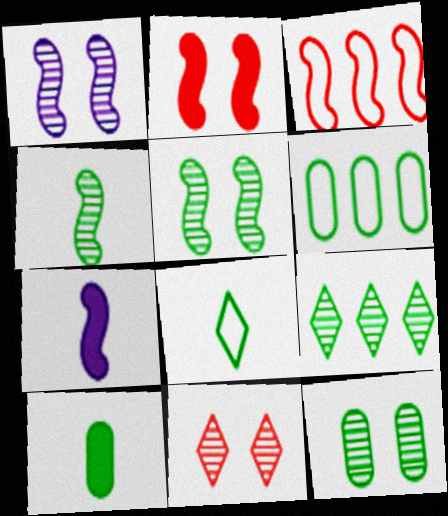[[1, 11, 12], 
[3, 5, 7], 
[4, 8, 10], 
[4, 9, 12], 
[6, 7, 11], 
[6, 10, 12]]